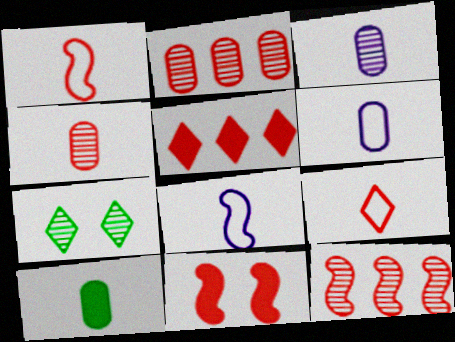[[1, 11, 12], 
[2, 9, 11], 
[3, 7, 12], 
[4, 6, 10]]